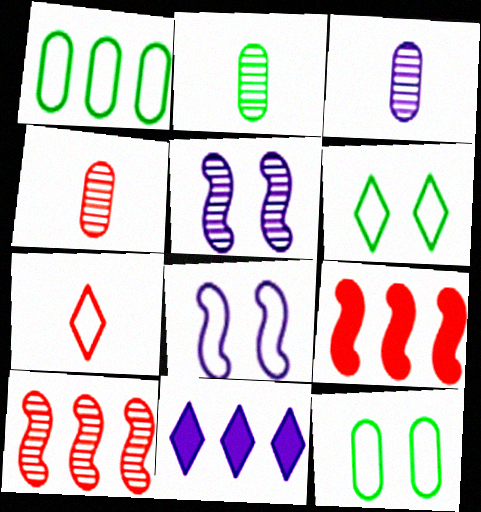[[1, 7, 8], 
[1, 10, 11], 
[2, 3, 4], 
[3, 6, 9], 
[3, 8, 11]]